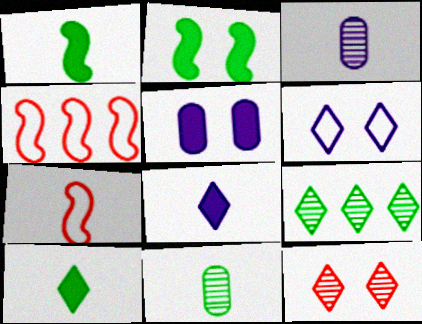[[3, 7, 10], 
[5, 7, 9], 
[7, 8, 11]]